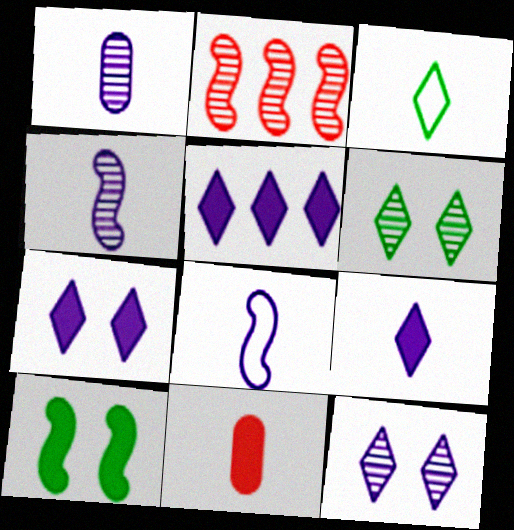[[1, 2, 6], 
[1, 8, 9], 
[2, 8, 10], 
[3, 4, 11], 
[5, 7, 9], 
[5, 10, 11]]